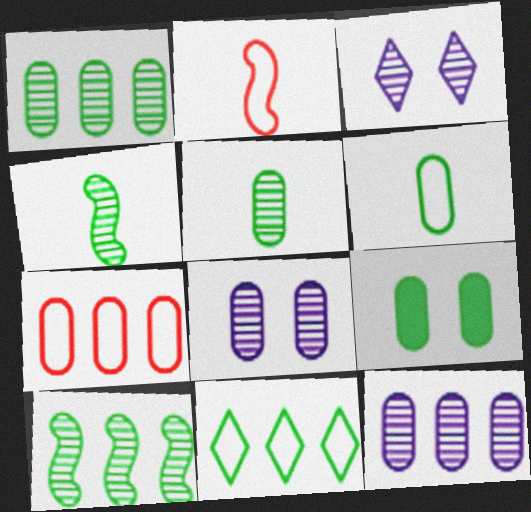[[1, 6, 9], 
[4, 9, 11]]